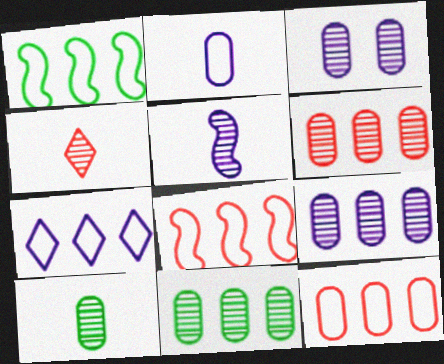[[1, 7, 12], 
[3, 6, 10], 
[4, 5, 10], 
[6, 9, 11]]